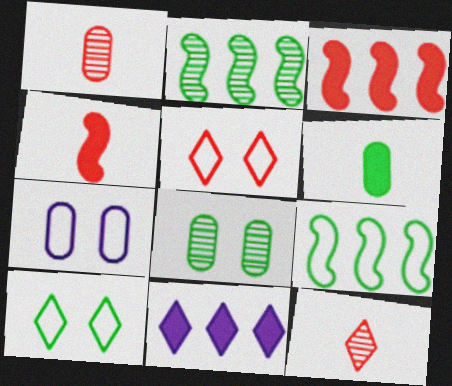[[1, 3, 5], 
[2, 6, 10], 
[10, 11, 12]]